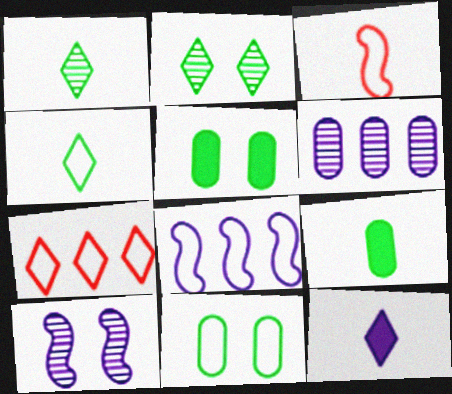[[2, 7, 12], 
[7, 9, 10]]